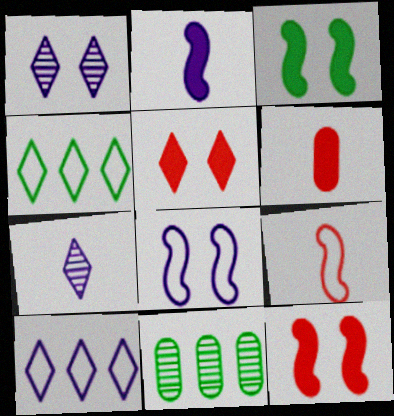[[4, 5, 7]]